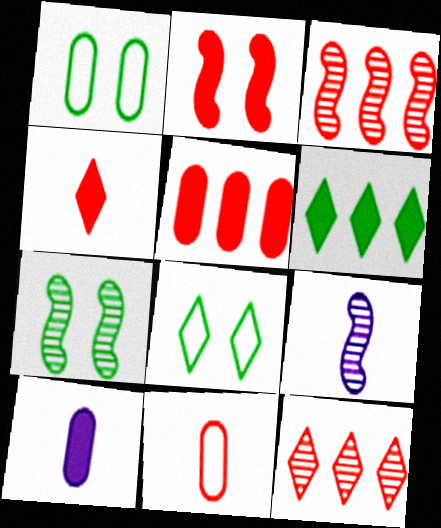[[2, 4, 5], 
[2, 6, 10], 
[2, 11, 12], 
[3, 7, 9], 
[3, 8, 10], 
[5, 8, 9]]